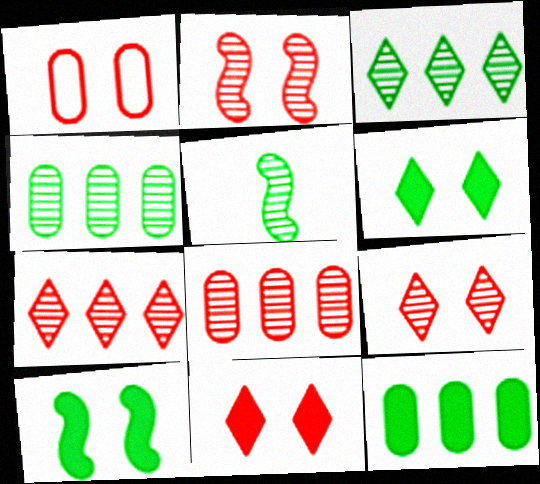[[1, 2, 11]]